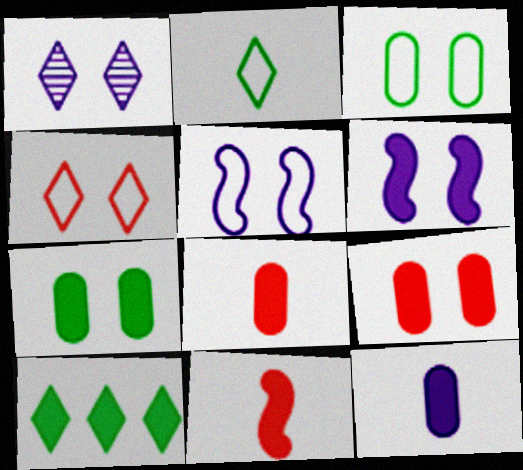[[3, 4, 5], 
[6, 8, 10]]